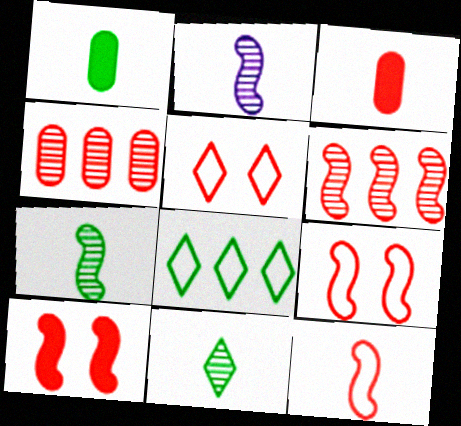[[3, 5, 6], 
[6, 10, 12]]